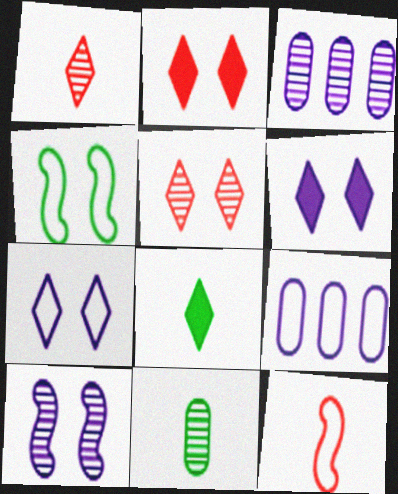[]